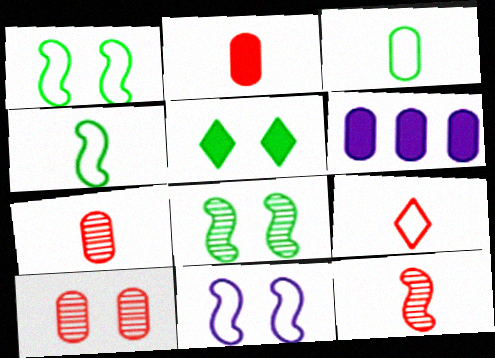[[2, 9, 12], 
[3, 6, 10], 
[5, 10, 11], 
[6, 8, 9]]